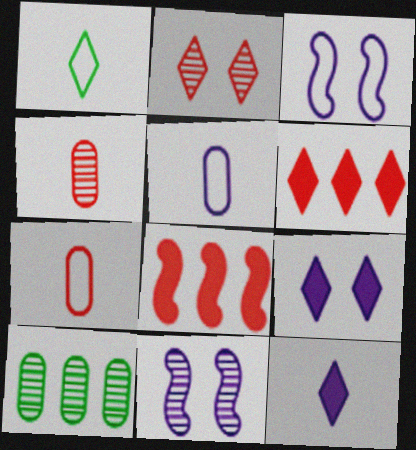[[2, 7, 8]]